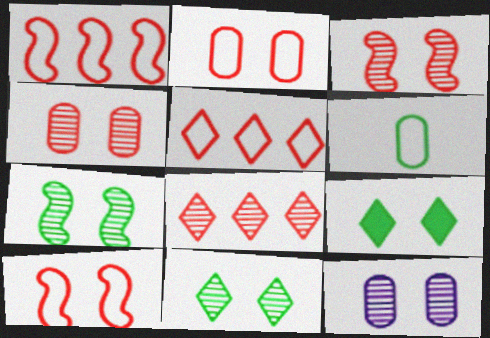[[3, 11, 12], 
[9, 10, 12]]